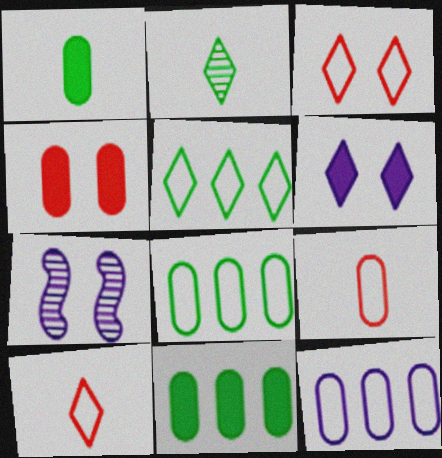[[7, 10, 11]]